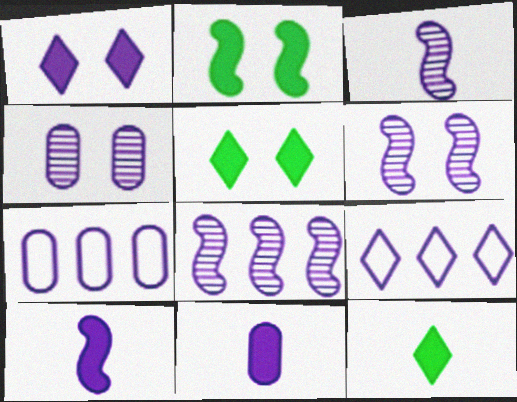[[1, 3, 7], 
[3, 6, 8], 
[4, 7, 11], 
[4, 9, 10], 
[6, 9, 11]]